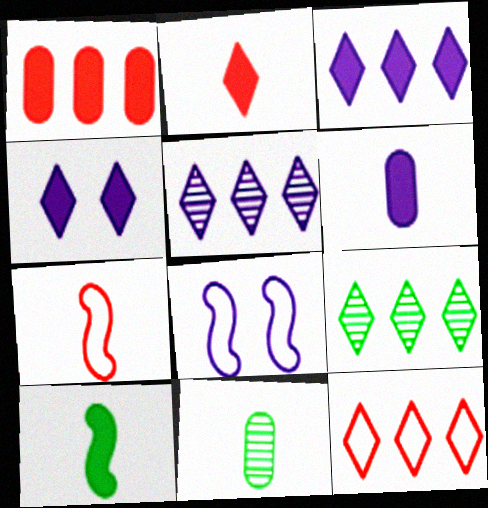[[1, 4, 10], 
[2, 6, 10], 
[3, 9, 12], 
[5, 6, 8]]